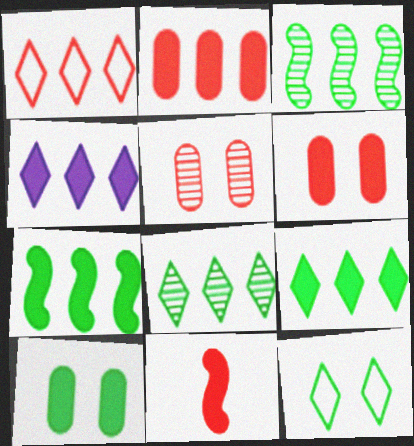[[1, 4, 8], 
[1, 5, 11], 
[2, 4, 7], 
[4, 10, 11]]